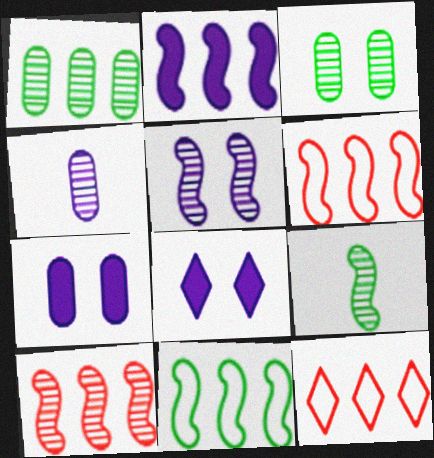[[1, 2, 12], 
[2, 10, 11], 
[5, 9, 10], 
[7, 9, 12]]